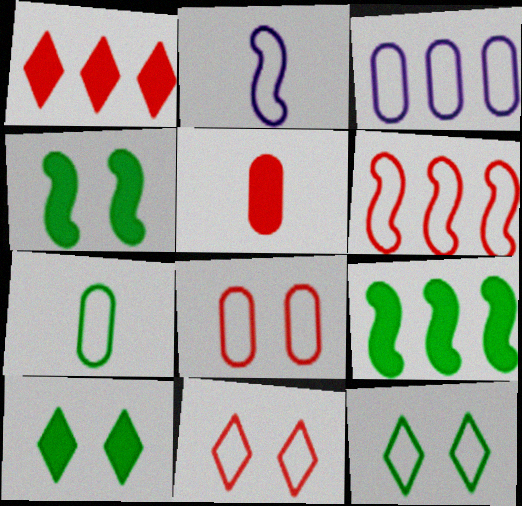[[3, 7, 8]]